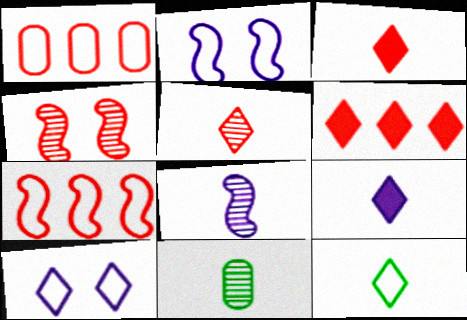[[1, 2, 12], 
[1, 3, 4], 
[2, 6, 11], 
[5, 8, 11], 
[5, 9, 12]]